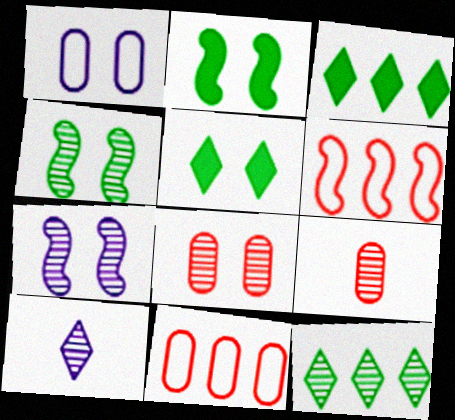[[2, 10, 11], 
[7, 9, 12]]